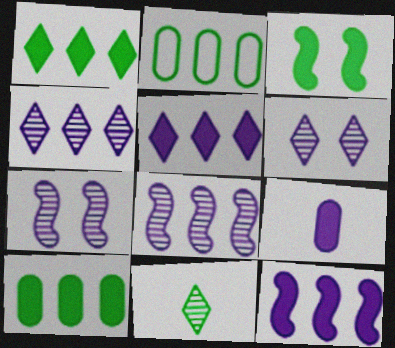[[2, 3, 11]]